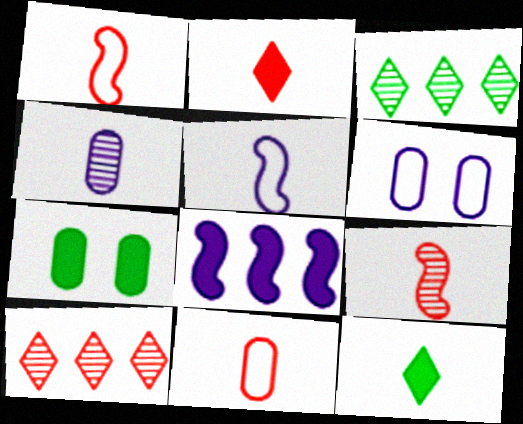[[1, 4, 12], 
[2, 7, 8], 
[2, 9, 11], 
[5, 7, 10]]